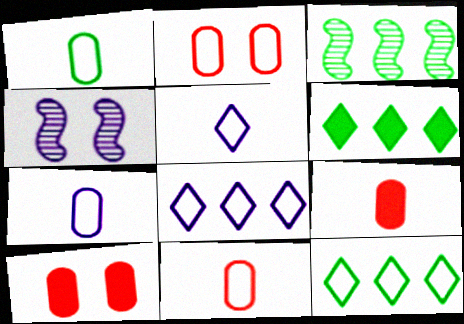[[1, 7, 11], 
[3, 5, 10], 
[4, 6, 11], 
[4, 9, 12]]